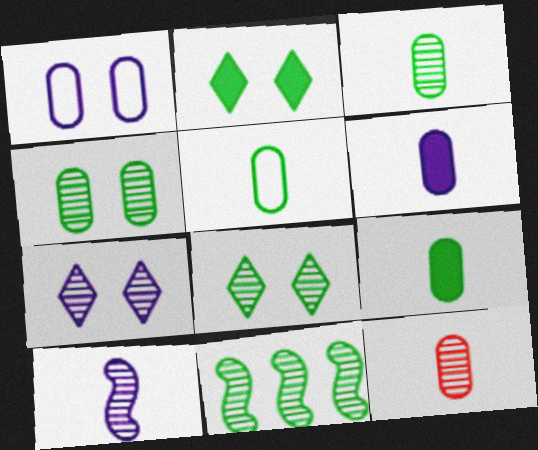[[2, 5, 11], 
[3, 5, 9], 
[3, 8, 11], 
[5, 6, 12], 
[7, 11, 12]]